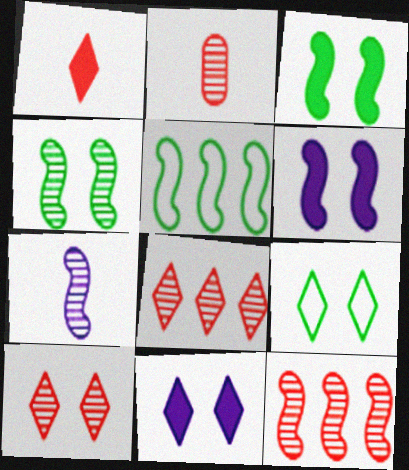[[2, 5, 11], 
[2, 10, 12], 
[4, 7, 12], 
[9, 10, 11]]